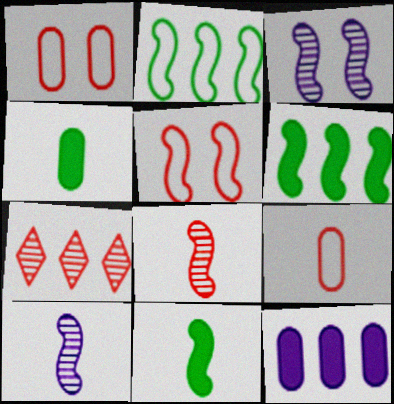[[2, 7, 12], 
[5, 6, 10]]